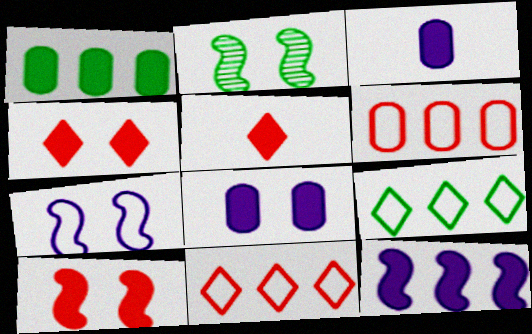[[2, 3, 11], 
[2, 7, 10]]